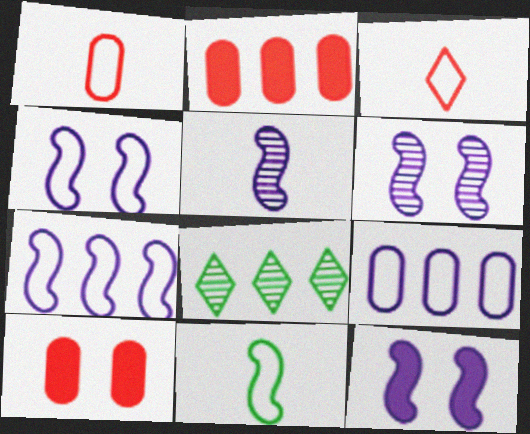[[1, 8, 12], 
[2, 7, 8], 
[4, 6, 12], 
[5, 7, 12]]